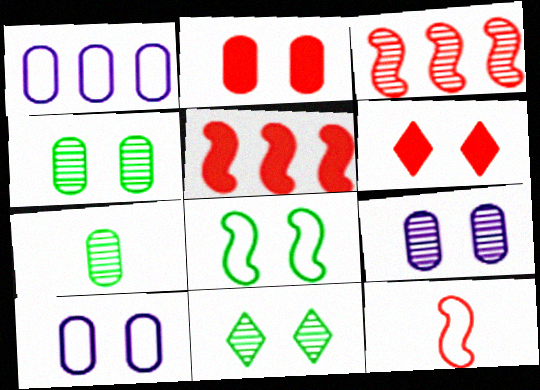[[1, 2, 7], 
[2, 4, 10], 
[6, 8, 9]]